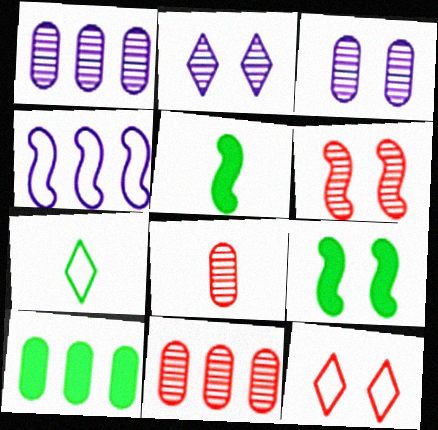[[1, 5, 12], 
[3, 9, 12], 
[4, 5, 6]]